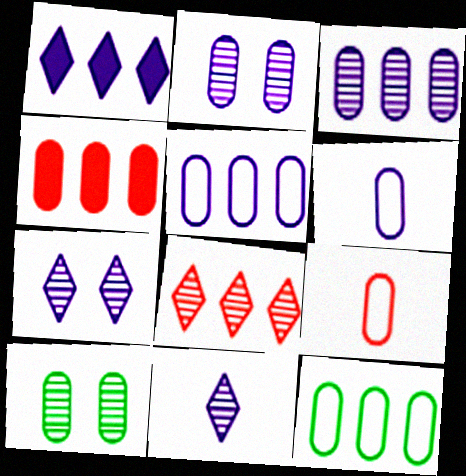[[3, 4, 12], 
[4, 6, 10]]